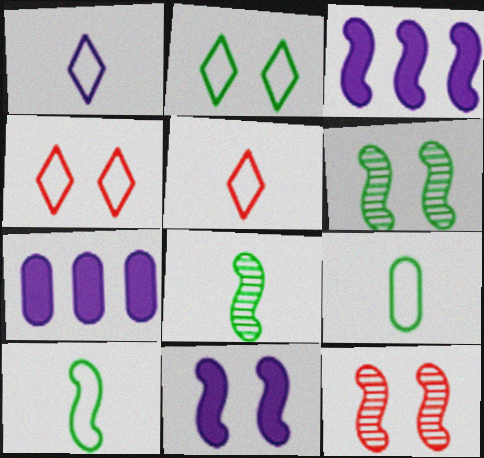[[3, 10, 12], 
[4, 7, 8], 
[5, 6, 7]]